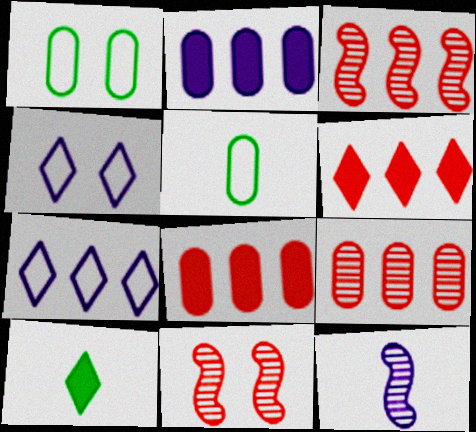[[1, 6, 12], 
[2, 4, 12]]